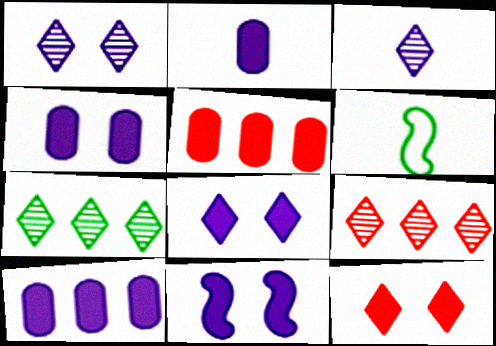[[1, 5, 6], 
[2, 4, 10], 
[4, 6, 9], 
[4, 8, 11]]